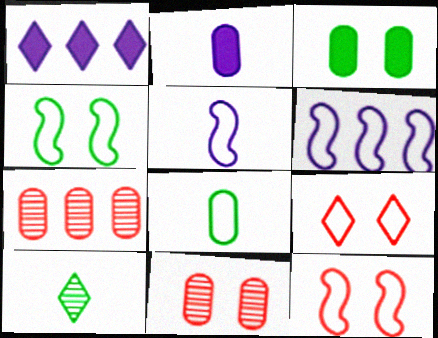[[1, 9, 10], 
[6, 8, 9]]